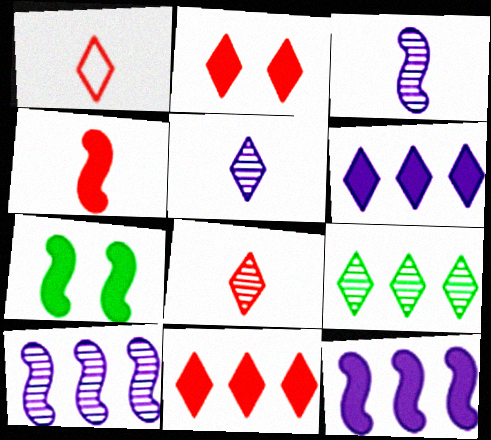[[4, 7, 12]]